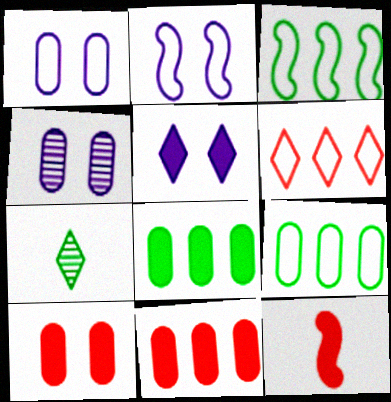[[2, 4, 5], 
[2, 7, 11], 
[5, 6, 7], 
[5, 8, 12]]